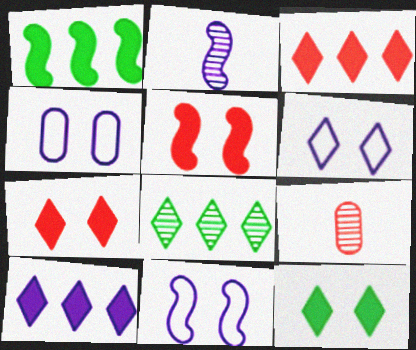[[1, 6, 9], 
[2, 4, 10], 
[4, 6, 11]]